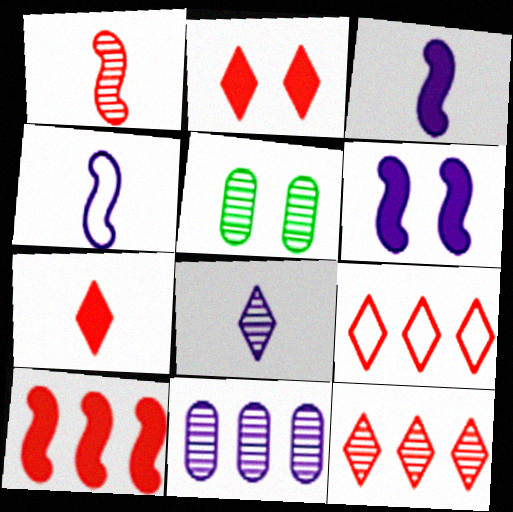[[3, 5, 9]]